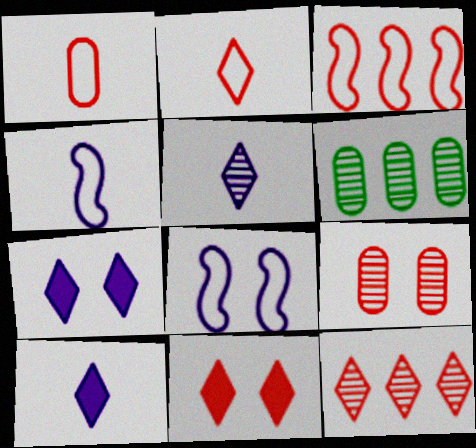[[2, 11, 12], 
[4, 6, 11]]